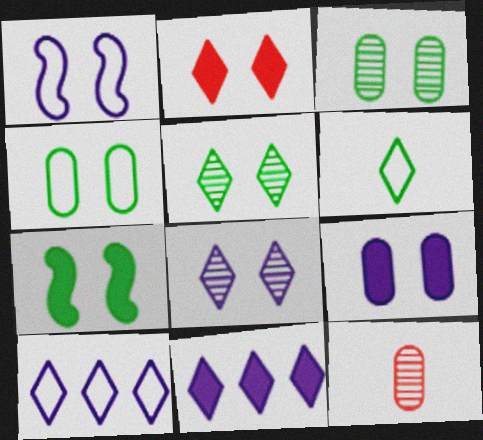[[1, 2, 3], 
[1, 8, 9], 
[2, 7, 9], 
[4, 5, 7], 
[7, 10, 12]]